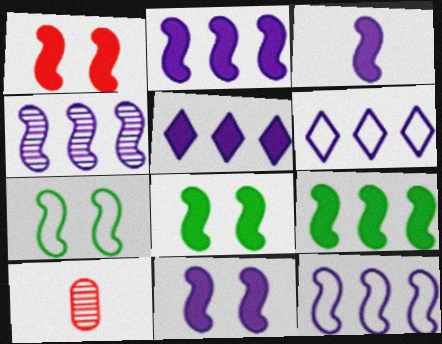[[1, 3, 9], 
[1, 8, 11], 
[2, 3, 11], 
[2, 4, 12], 
[5, 7, 10], 
[6, 8, 10]]